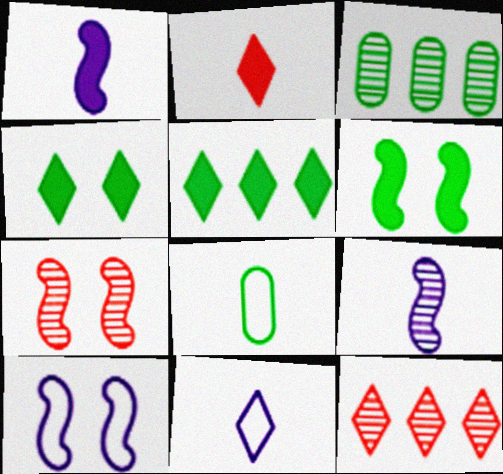[[2, 3, 10], 
[2, 8, 9], 
[4, 11, 12], 
[6, 7, 10]]